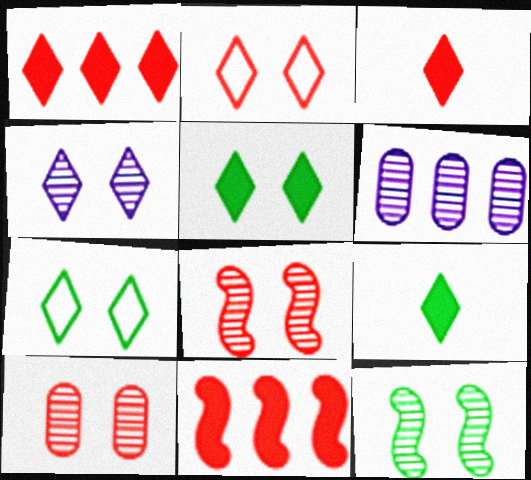[[2, 4, 5], 
[4, 10, 12]]